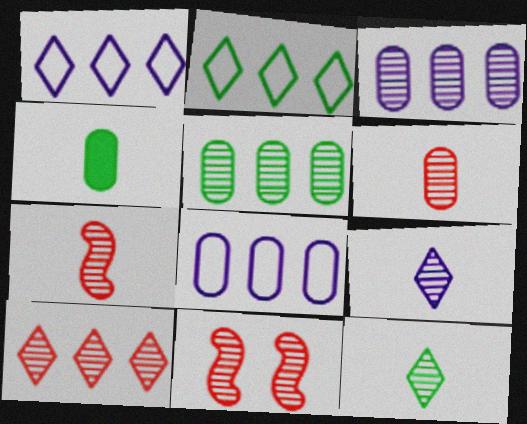[[1, 4, 11], 
[3, 11, 12], 
[5, 9, 11], 
[6, 10, 11]]